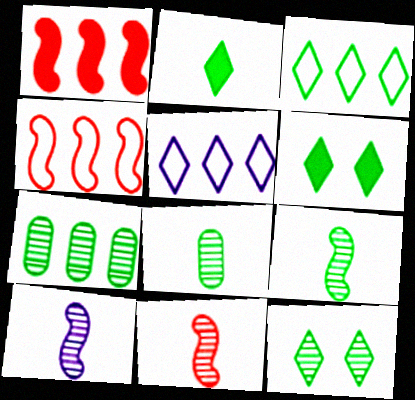[[1, 5, 7], 
[2, 3, 12], 
[7, 9, 12], 
[9, 10, 11]]